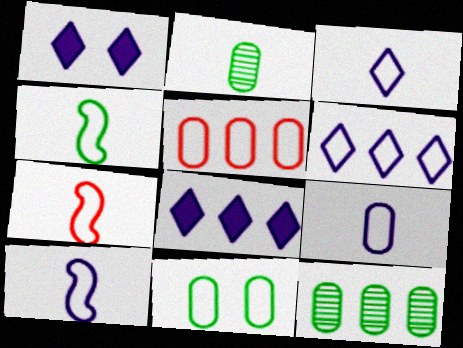[[1, 7, 12], 
[3, 9, 10], 
[4, 7, 10], 
[5, 9, 11], 
[6, 7, 11]]